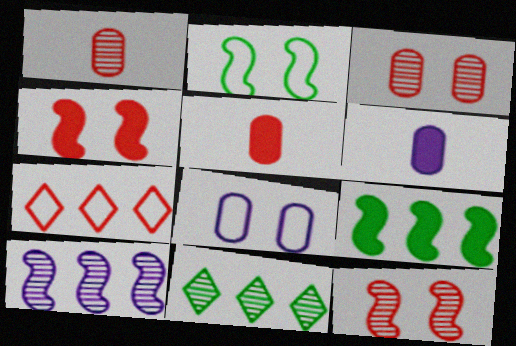[[1, 4, 7], 
[5, 7, 12]]